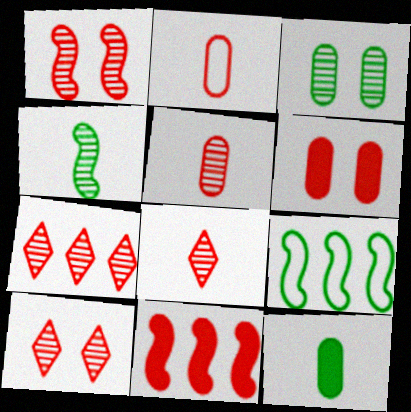[[1, 5, 7], 
[2, 10, 11], 
[7, 8, 10]]